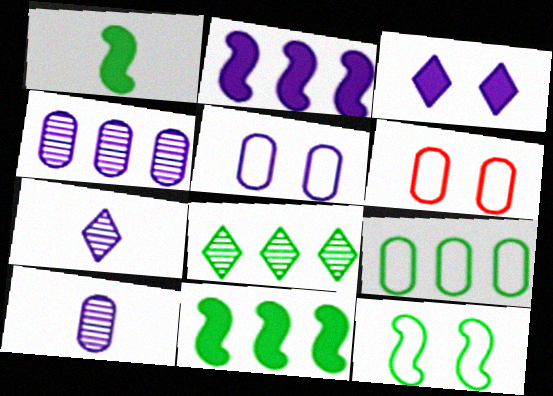[[2, 5, 7], 
[6, 7, 11], 
[8, 9, 11]]